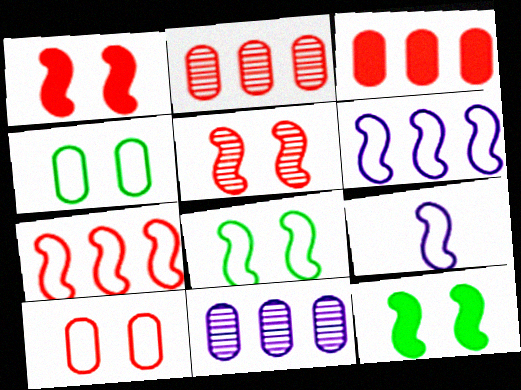[[7, 8, 9]]